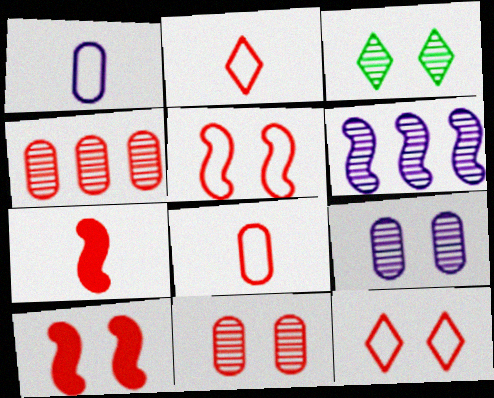[[2, 4, 10], 
[4, 7, 12], 
[10, 11, 12]]